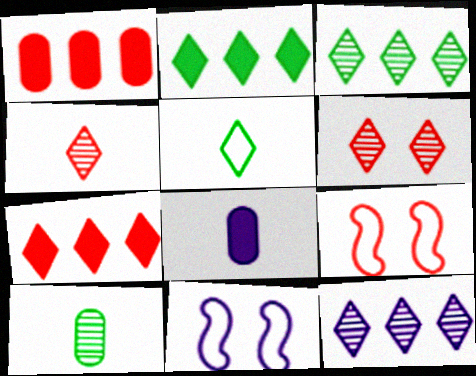[[1, 4, 9], 
[3, 8, 9], 
[7, 10, 11], 
[8, 11, 12]]